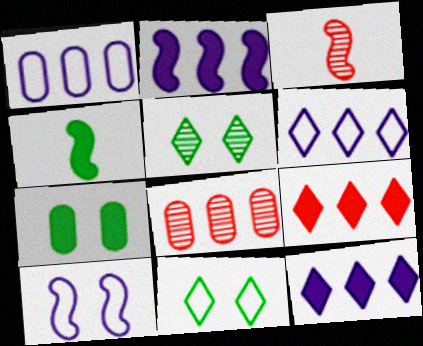[[3, 6, 7]]